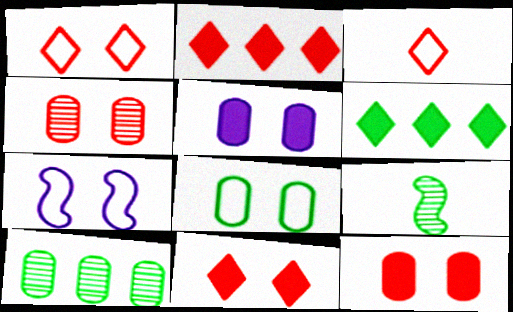[[1, 7, 8], 
[4, 5, 8], 
[6, 8, 9]]